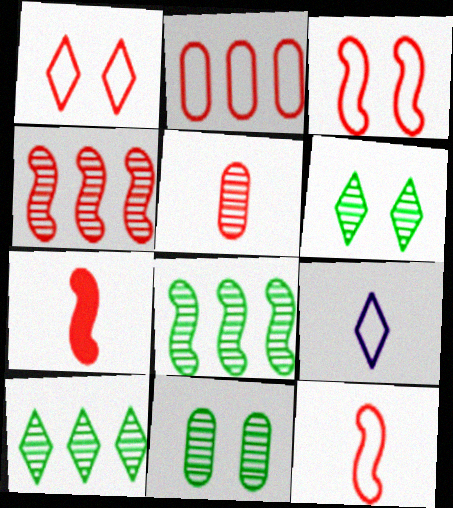[[1, 2, 12], 
[3, 4, 7]]